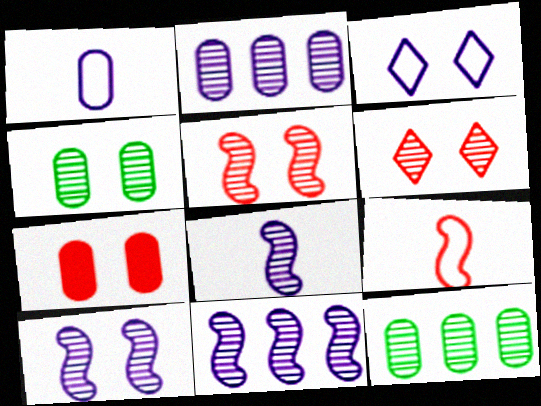[[1, 7, 12], 
[4, 6, 10], 
[6, 8, 12], 
[8, 10, 11]]